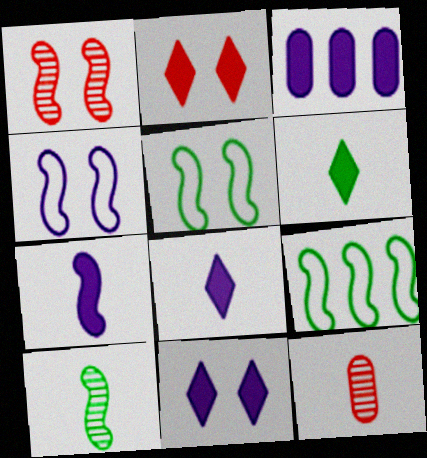[[1, 7, 9], 
[3, 7, 11], 
[9, 11, 12]]